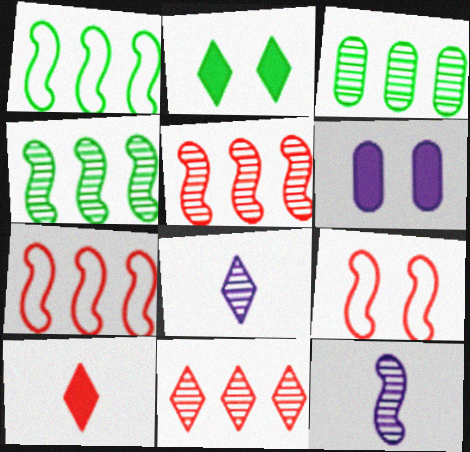[]